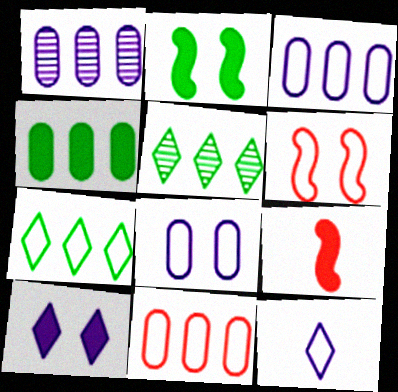[[1, 4, 11], 
[4, 9, 10], 
[5, 8, 9]]